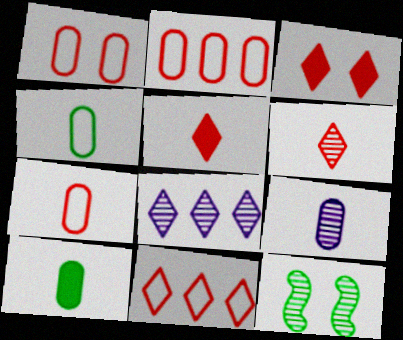[[1, 2, 7], 
[3, 6, 11], 
[7, 9, 10]]